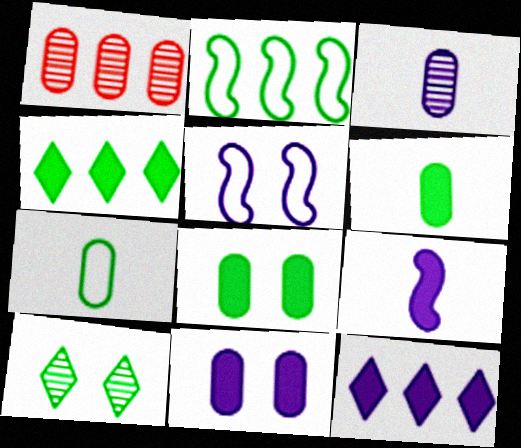[[1, 2, 12], 
[1, 7, 11], 
[2, 6, 10], 
[3, 5, 12], 
[9, 11, 12]]